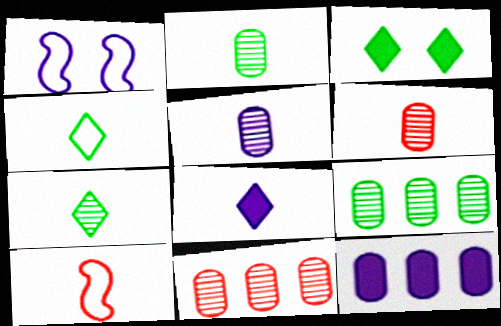[[2, 5, 6], 
[2, 8, 10]]